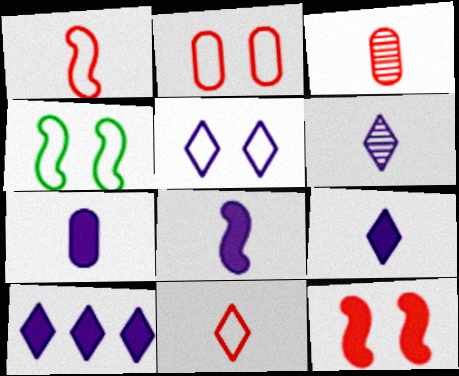[[2, 4, 5], 
[3, 4, 10], 
[5, 6, 10], 
[7, 8, 9]]